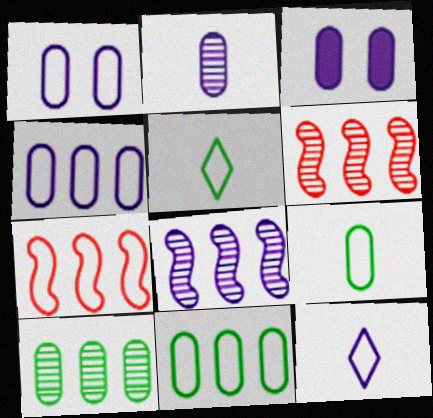[[1, 5, 7], 
[2, 3, 4], 
[3, 5, 6], 
[3, 8, 12]]